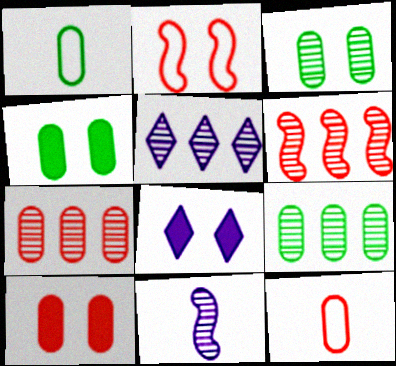[[1, 4, 9], 
[1, 6, 8], 
[2, 3, 8], 
[5, 6, 9], 
[7, 10, 12]]